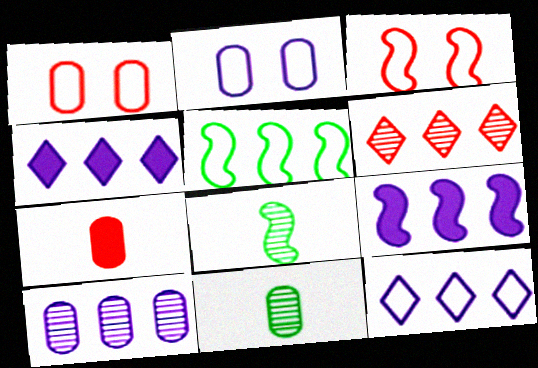[[1, 4, 8], 
[3, 4, 11], 
[3, 6, 7], 
[3, 8, 9], 
[9, 10, 12]]